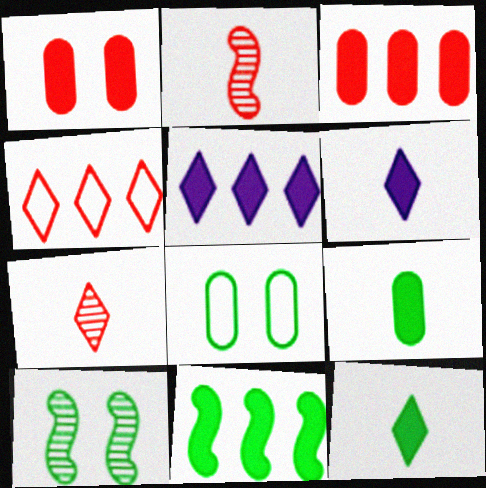[[1, 2, 4], 
[1, 6, 11], 
[2, 5, 8], 
[3, 5, 11]]